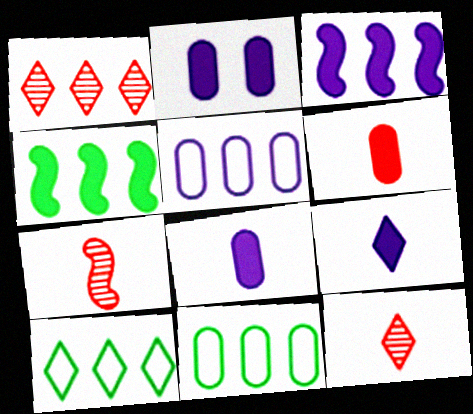[[1, 3, 11], 
[1, 4, 5], 
[2, 3, 9], 
[2, 7, 10]]